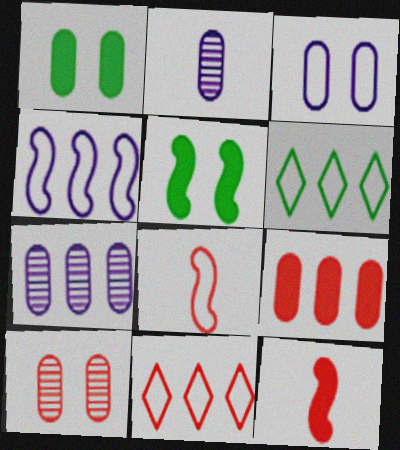[[1, 3, 10], 
[2, 5, 11], 
[3, 6, 8], 
[10, 11, 12]]